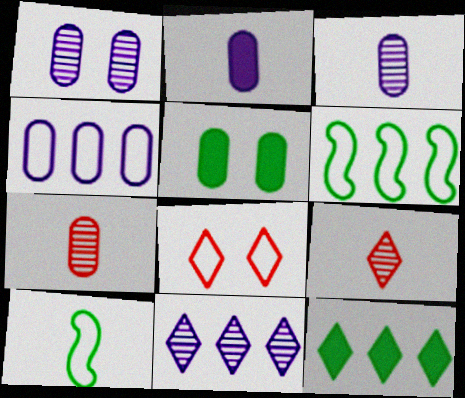[[1, 2, 4], 
[2, 9, 10], 
[4, 5, 7], 
[4, 8, 10]]